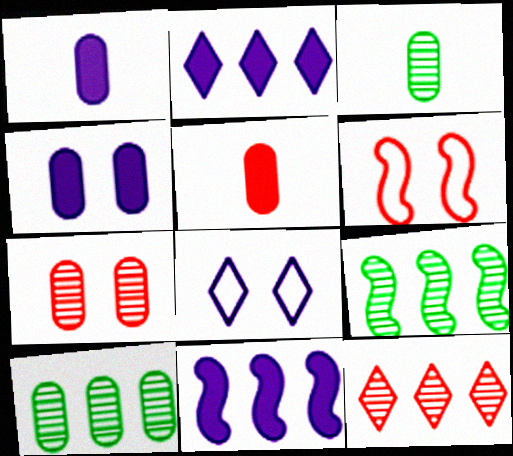[[2, 3, 6], 
[5, 6, 12], 
[5, 8, 9]]